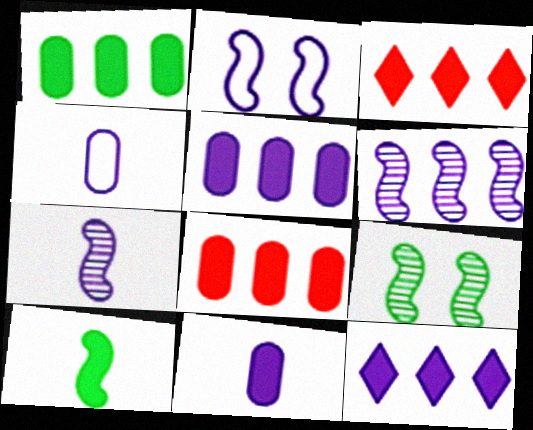[[1, 5, 8], 
[3, 4, 9]]